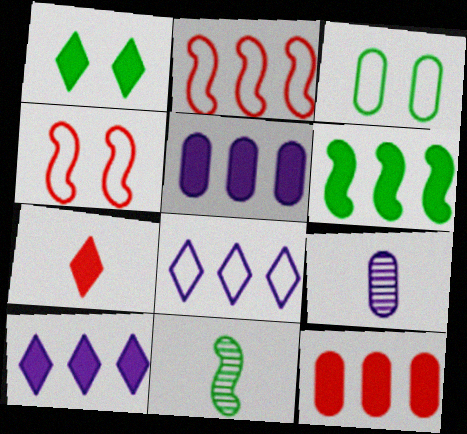[[1, 2, 9], 
[1, 7, 10], 
[3, 9, 12], 
[6, 10, 12]]